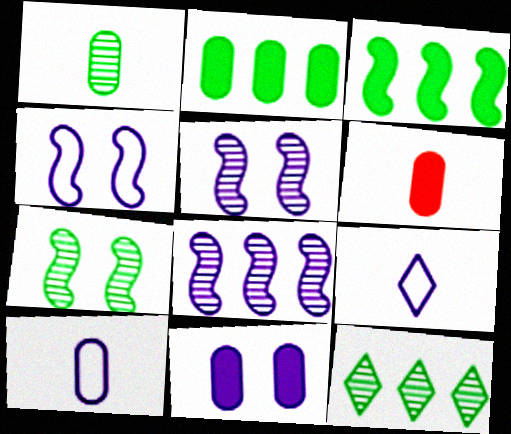[[1, 6, 10], 
[1, 7, 12], 
[2, 6, 11], 
[4, 6, 12], 
[8, 9, 11]]